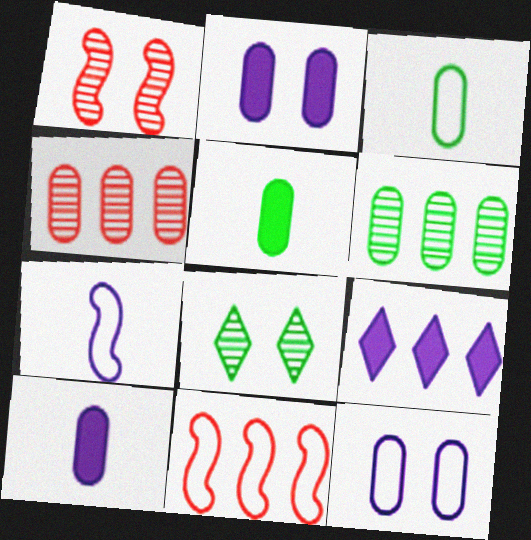[[1, 3, 9], 
[2, 3, 4], 
[4, 5, 12], 
[6, 9, 11], 
[8, 10, 11]]